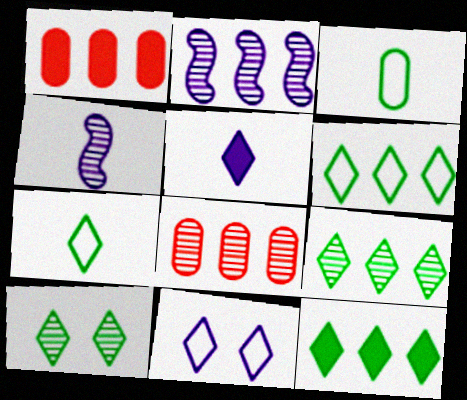[[1, 2, 6], 
[2, 8, 9], 
[4, 8, 10], 
[6, 9, 12], 
[7, 10, 12]]